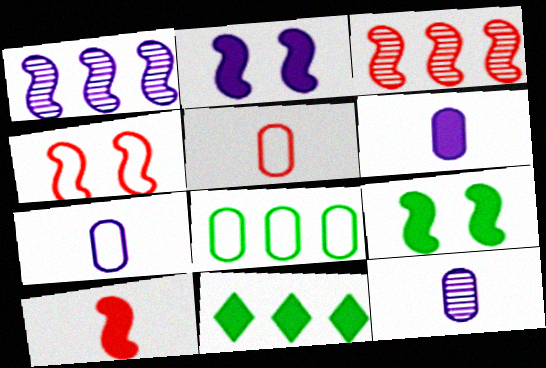[[3, 4, 10], 
[4, 11, 12], 
[6, 7, 12]]